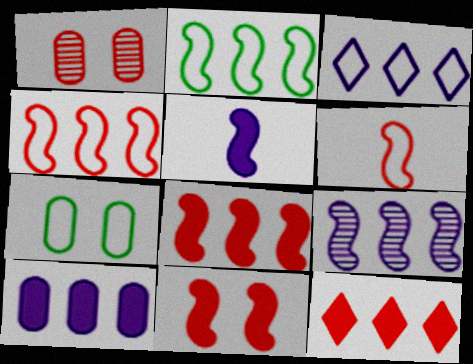[[1, 6, 12], 
[2, 8, 9], 
[3, 6, 7], 
[3, 9, 10]]